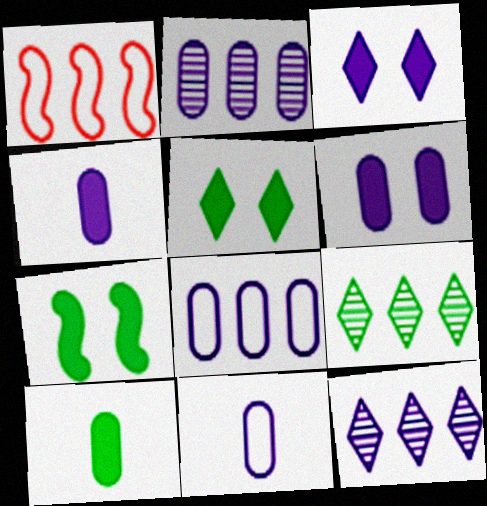[[2, 6, 11]]